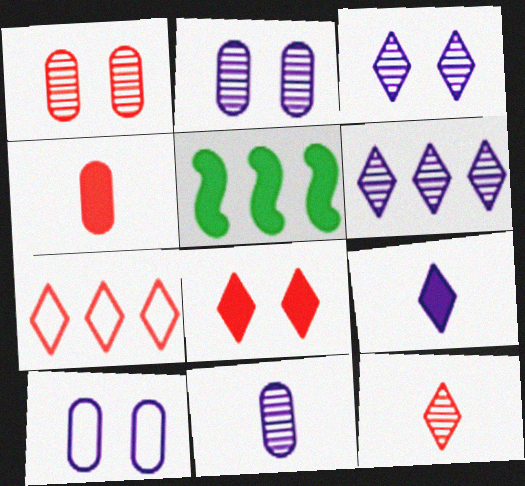[[5, 10, 12], 
[7, 8, 12]]